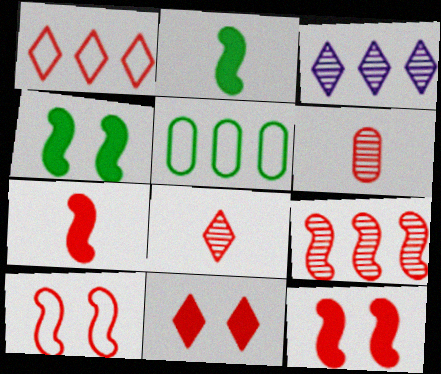[[1, 6, 12], 
[1, 8, 11], 
[7, 9, 10]]